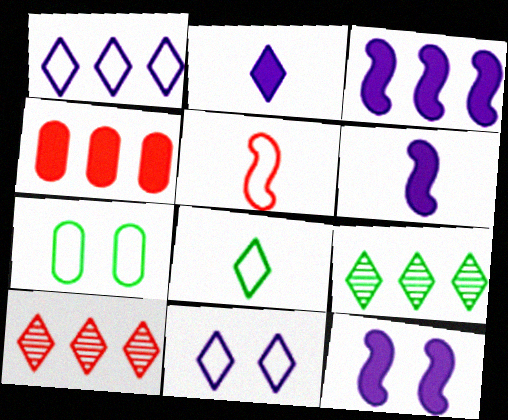[[1, 5, 7], 
[3, 6, 12], 
[6, 7, 10]]